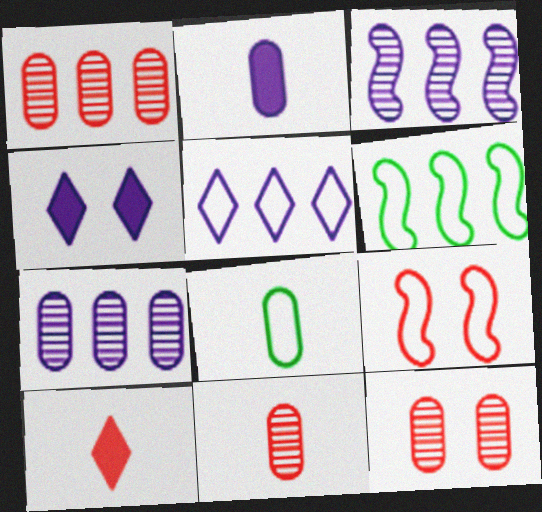[[1, 9, 10], 
[1, 11, 12], 
[2, 8, 11], 
[4, 6, 11], 
[5, 8, 9]]